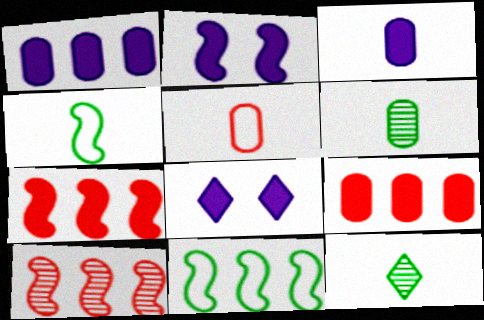[[2, 4, 10], 
[3, 5, 6]]